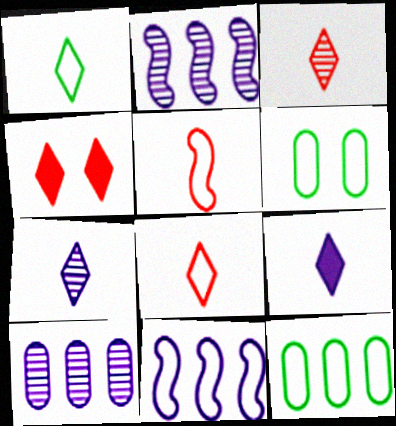[[1, 3, 9], 
[6, 8, 11]]